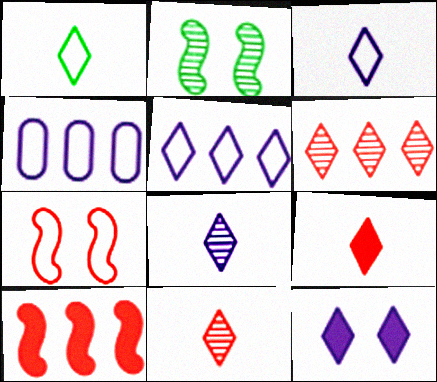[[1, 4, 7], 
[1, 6, 12], 
[1, 8, 9], 
[2, 4, 9], 
[5, 8, 12]]